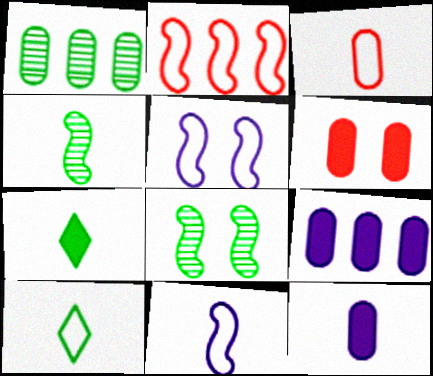[[3, 10, 11]]